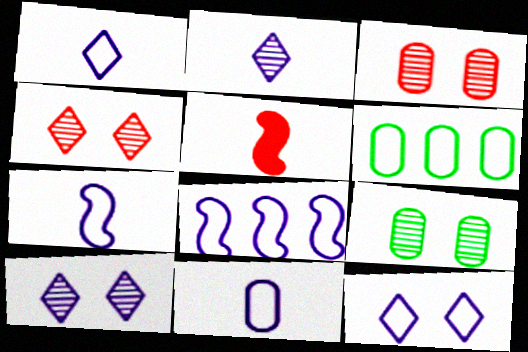[[1, 7, 11], 
[5, 6, 10], 
[8, 11, 12]]